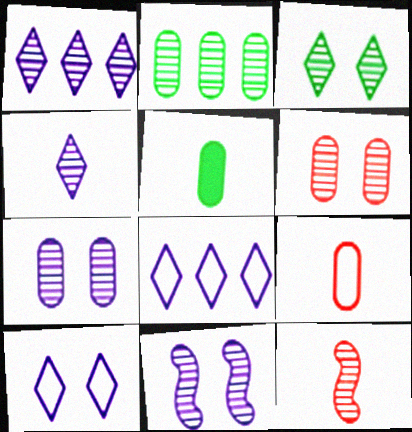[[3, 6, 11]]